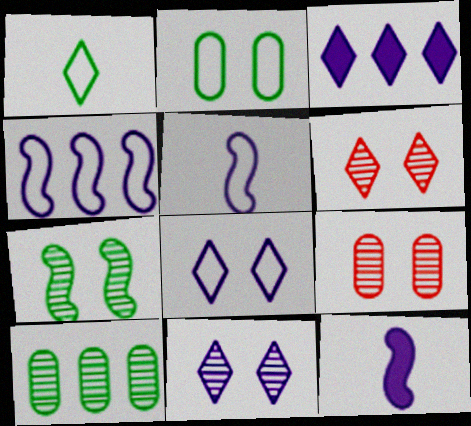[[1, 3, 6], 
[7, 9, 11]]